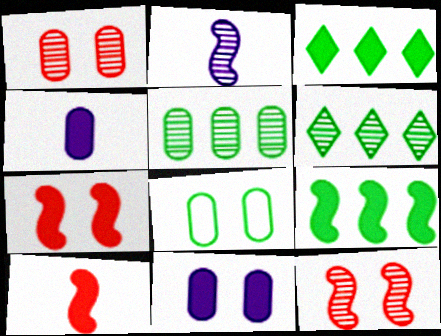[[1, 2, 6], 
[1, 8, 11], 
[3, 4, 7], 
[3, 10, 11]]